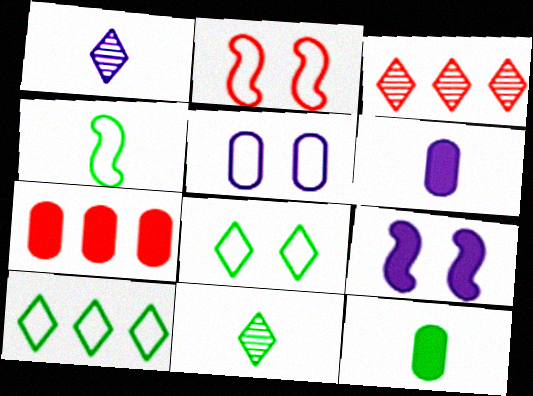[[2, 5, 8], 
[4, 11, 12]]